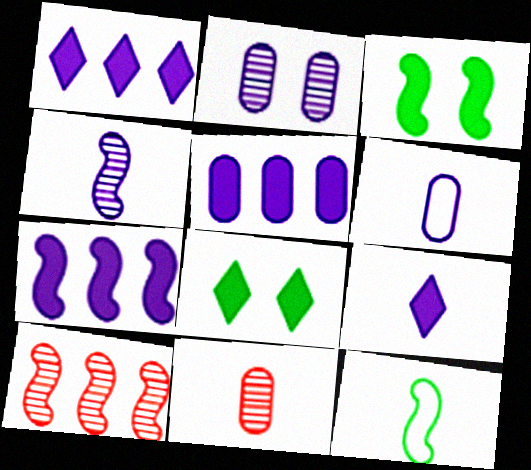[[1, 5, 7], 
[2, 5, 6], 
[4, 6, 9], 
[6, 8, 10], 
[9, 11, 12]]